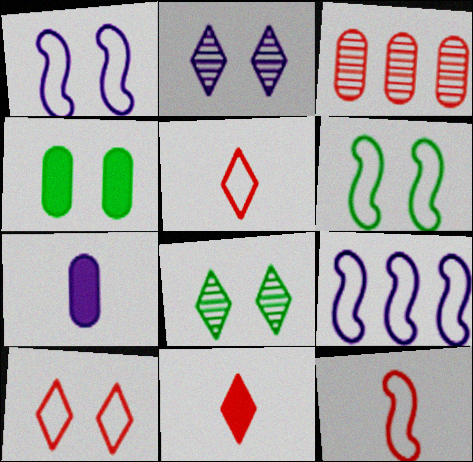[[2, 7, 9], 
[4, 6, 8], 
[6, 9, 12]]